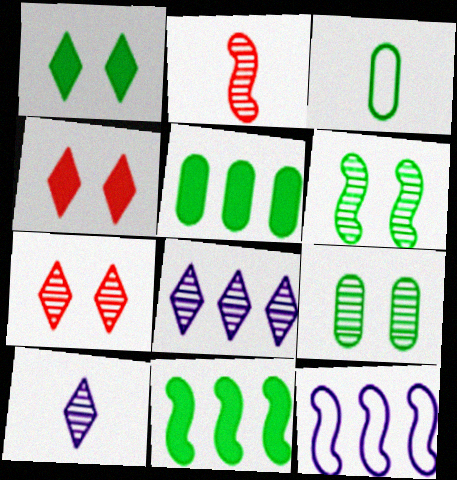[[2, 8, 9], 
[3, 5, 9]]